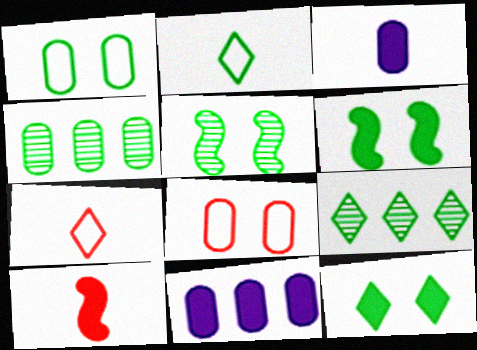[[1, 5, 12], 
[2, 4, 6], 
[2, 9, 12], 
[3, 4, 8], 
[5, 7, 11], 
[10, 11, 12]]